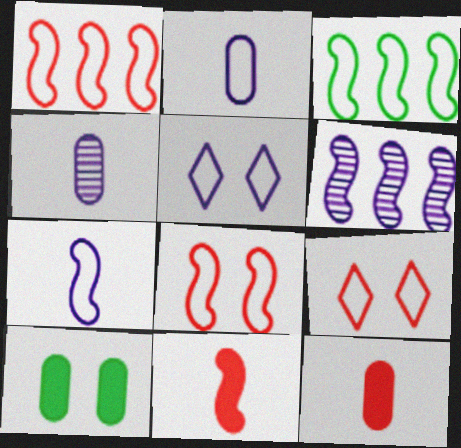[[2, 3, 9], 
[3, 7, 8]]